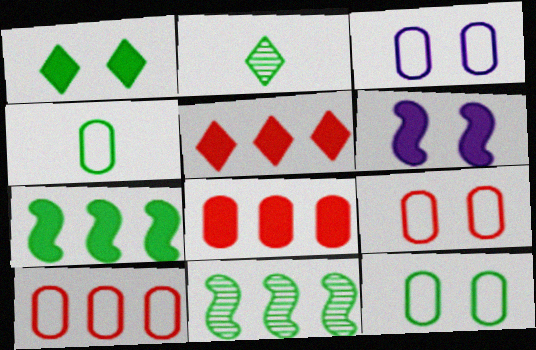[[1, 4, 11], 
[2, 6, 10], 
[2, 7, 12], 
[3, 4, 10], 
[3, 9, 12]]